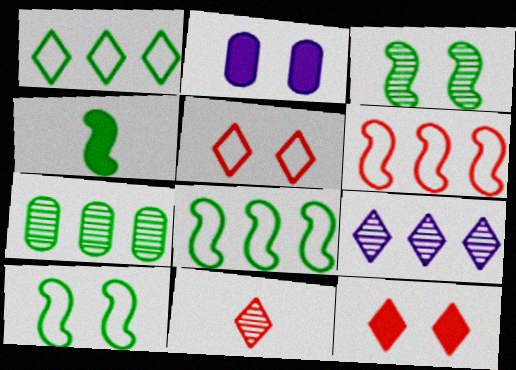[[2, 3, 5], 
[2, 8, 11], 
[3, 4, 8]]